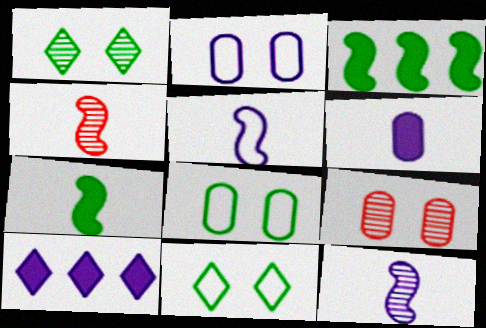[[2, 10, 12], 
[4, 5, 7], 
[4, 8, 10]]